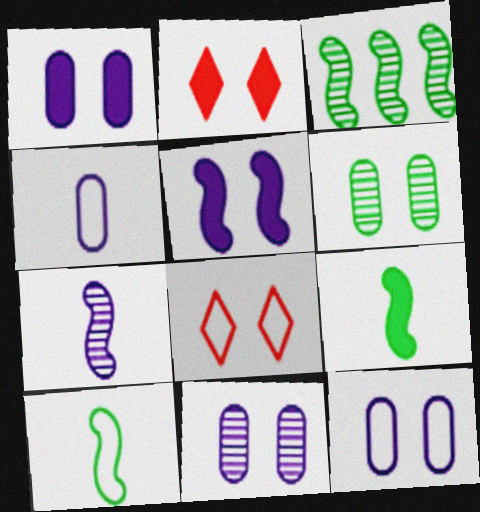[[1, 11, 12], 
[2, 3, 4], 
[5, 6, 8]]